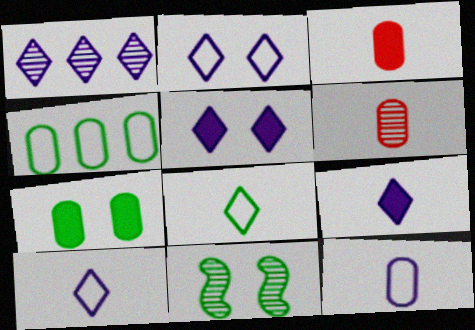[[1, 2, 9], 
[1, 5, 10], 
[1, 6, 11]]